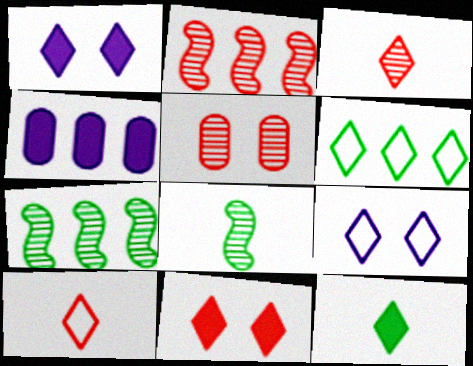[[1, 3, 6], 
[2, 3, 5], 
[2, 4, 6], 
[6, 9, 10]]